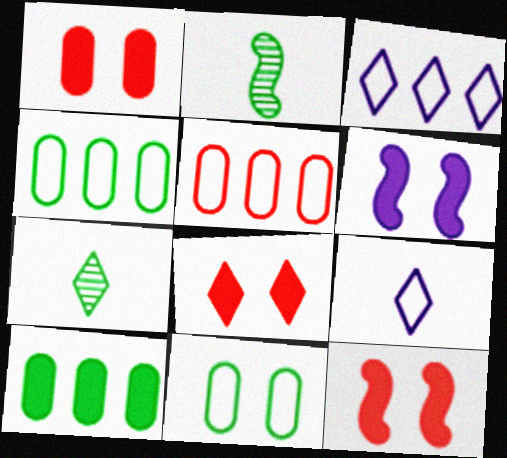[[1, 2, 3], 
[1, 8, 12], 
[3, 7, 8], 
[5, 6, 7]]